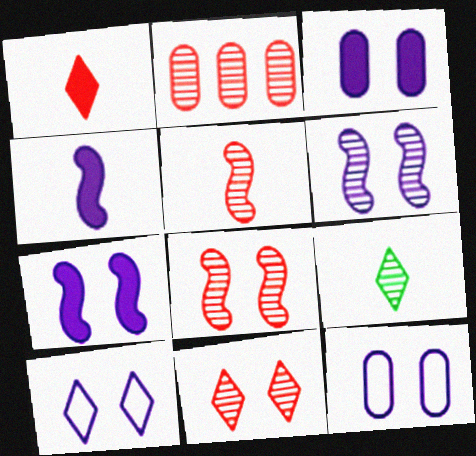[[2, 5, 11], 
[2, 6, 9], 
[3, 6, 10]]